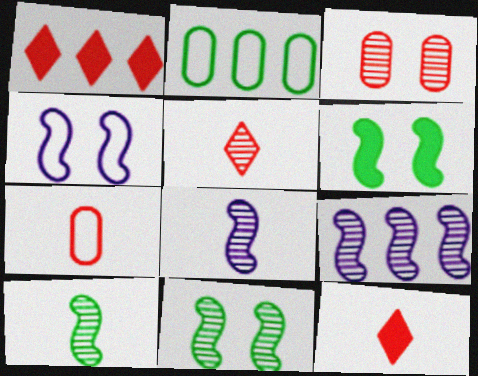[[1, 2, 9]]